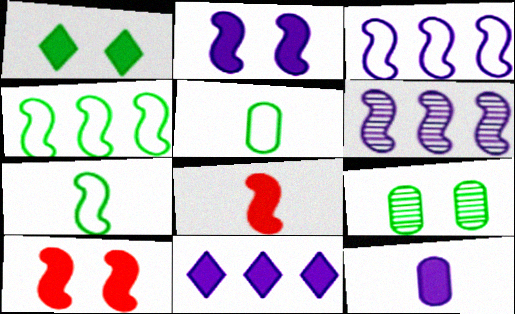[[2, 11, 12], 
[6, 7, 10]]